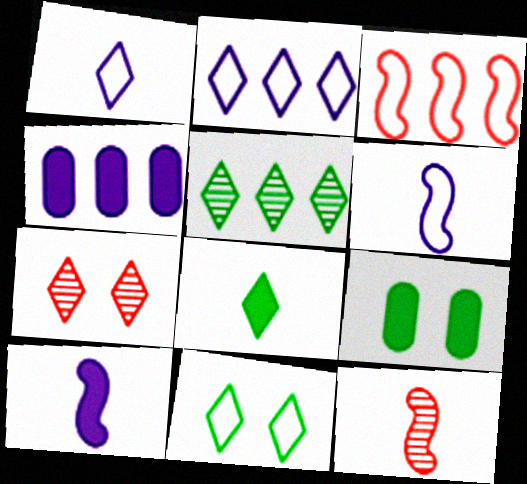[[2, 7, 8], 
[2, 9, 12], 
[3, 4, 5], 
[4, 11, 12], 
[5, 8, 11]]